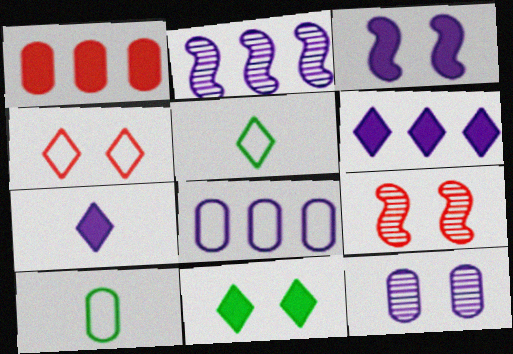[[1, 10, 12], 
[2, 6, 8], 
[6, 9, 10]]